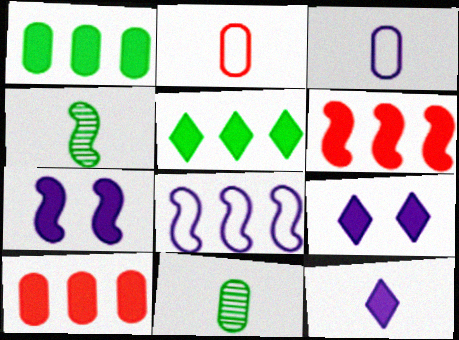[[2, 4, 12]]